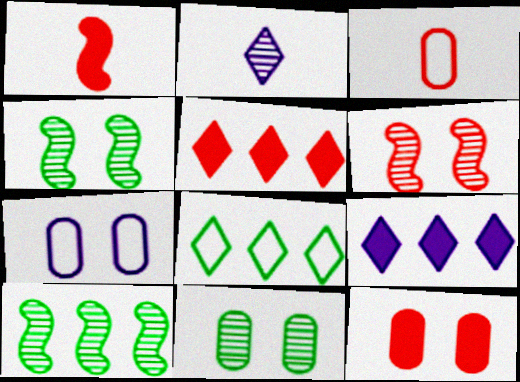[[1, 5, 12], 
[3, 4, 9], 
[3, 5, 6], 
[7, 11, 12]]